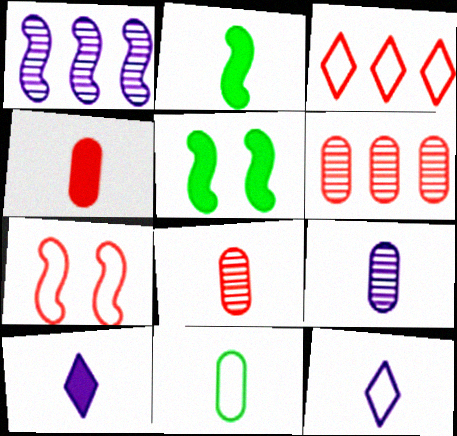[[1, 2, 7], 
[2, 4, 10], 
[2, 8, 12], 
[3, 5, 9], 
[4, 9, 11], 
[5, 6, 12]]